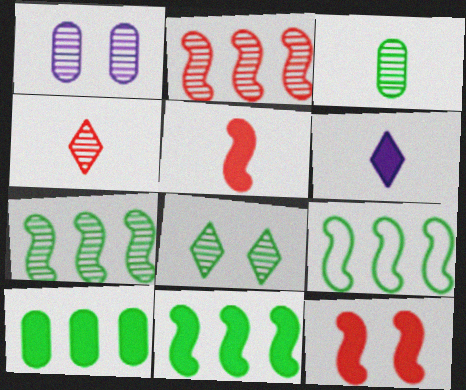[[1, 4, 7], 
[3, 7, 8], 
[6, 10, 12], 
[7, 9, 11]]